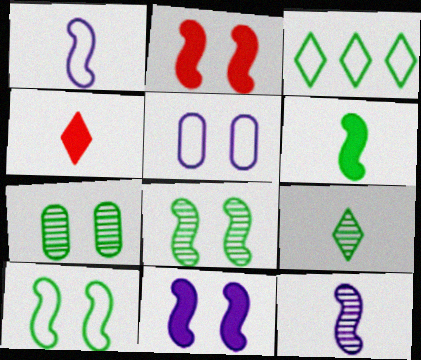[[3, 6, 7]]